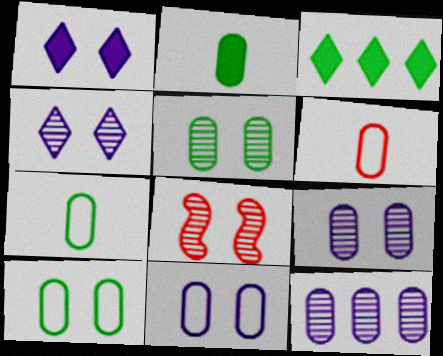[[1, 8, 10], 
[4, 5, 8]]